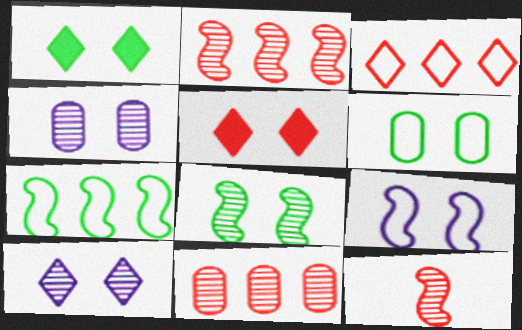[[1, 6, 8]]